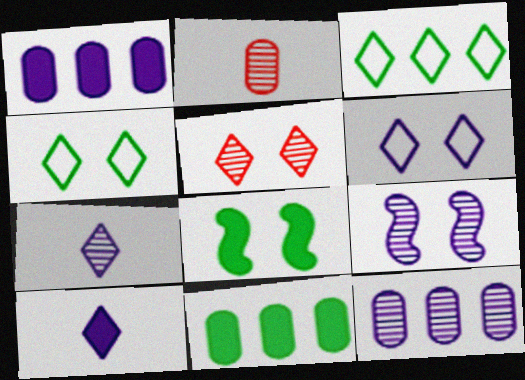[[3, 5, 10], 
[7, 9, 12]]